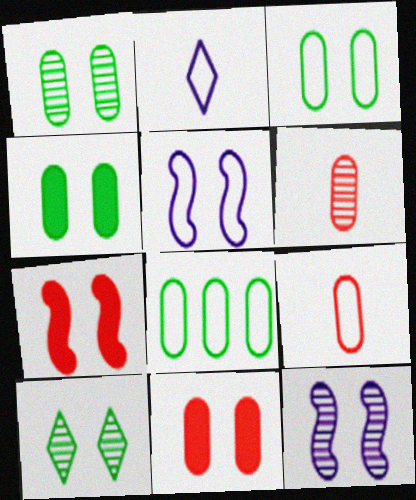[[1, 3, 4], 
[5, 10, 11]]